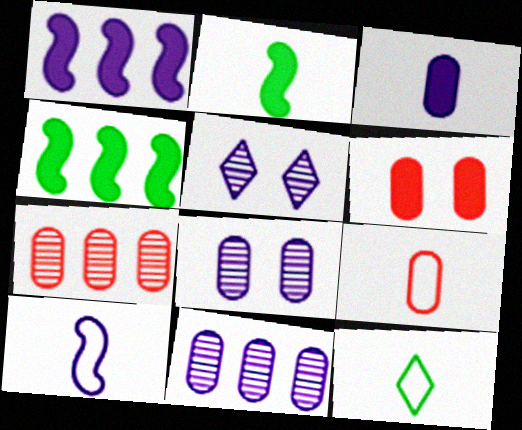[[4, 5, 9], 
[6, 7, 9], 
[9, 10, 12]]